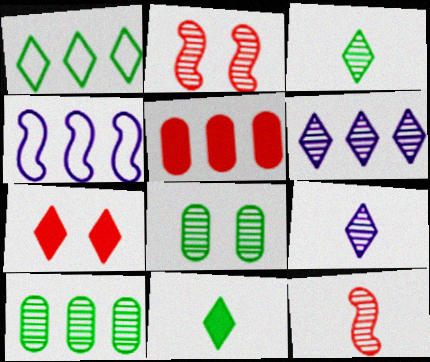[[1, 7, 9], 
[2, 9, 10], 
[6, 8, 12]]